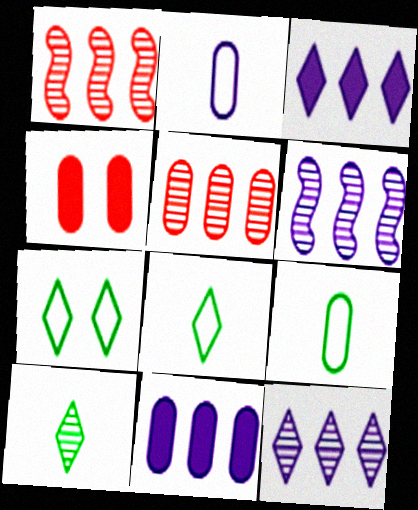[[4, 6, 8]]